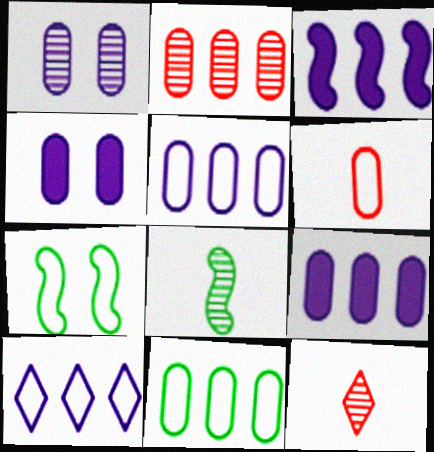[[2, 9, 11], 
[6, 7, 10], 
[7, 9, 12]]